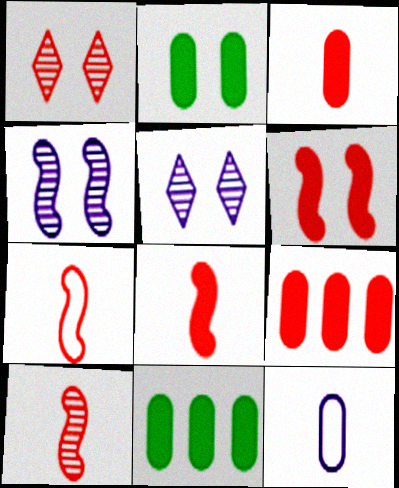[[1, 7, 9], 
[5, 7, 11], 
[7, 8, 10]]